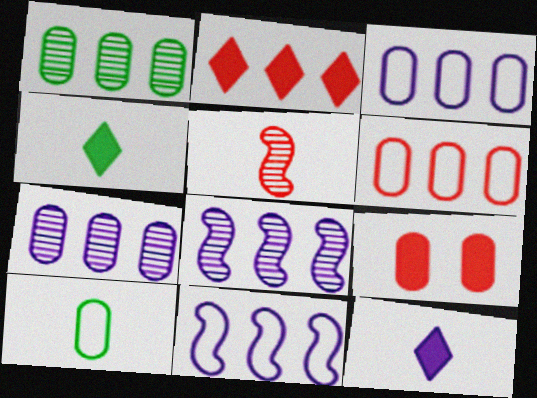[[1, 2, 11], 
[5, 10, 12], 
[7, 9, 10]]